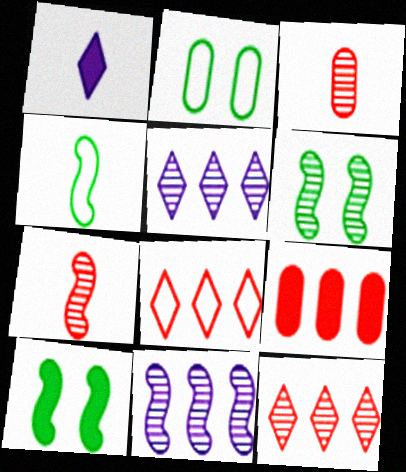[[1, 3, 4], 
[1, 9, 10], 
[3, 5, 6], 
[6, 7, 11]]